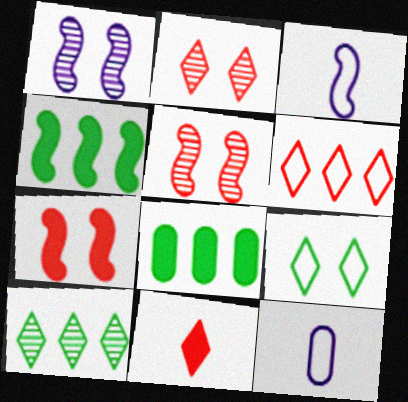[[2, 3, 8], 
[2, 4, 12], 
[2, 6, 11], 
[3, 4, 5], 
[7, 10, 12]]